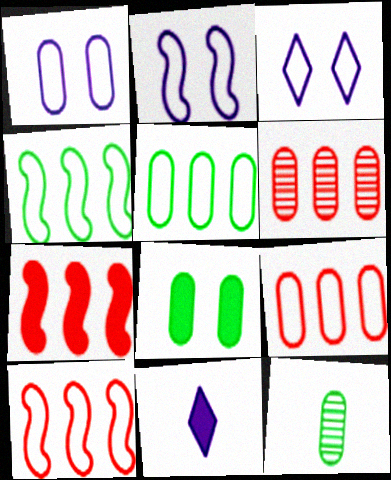[[1, 2, 3], 
[3, 7, 12], 
[5, 8, 12], 
[7, 8, 11]]